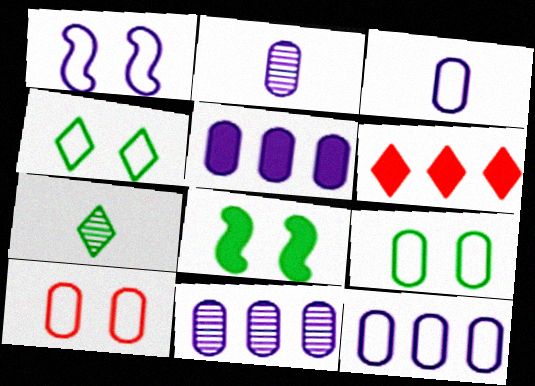[[1, 4, 10], 
[5, 11, 12]]